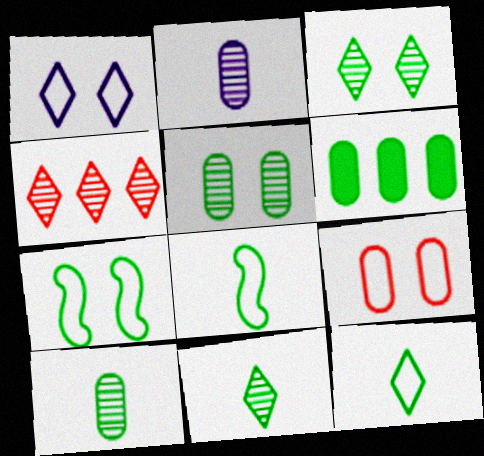[[1, 7, 9], 
[2, 6, 9], 
[3, 6, 8], 
[6, 7, 11]]